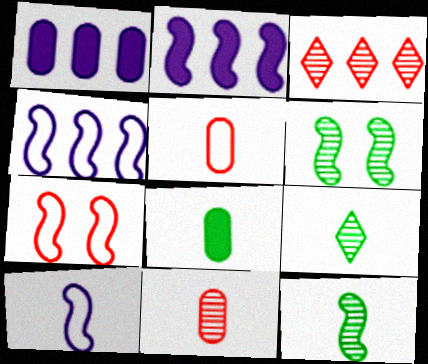[[1, 7, 9], 
[2, 7, 12]]